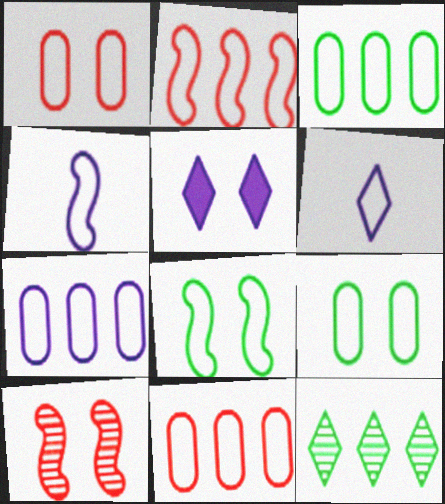[[2, 4, 8], 
[2, 6, 9], 
[3, 7, 11], 
[5, 9, 10], 
[6, 8, 11]]